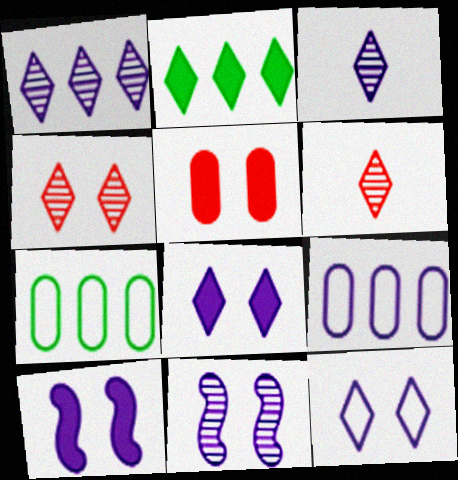[[2, 6, 12], 
[3, 9, 10], 
[6, 7, 10]]